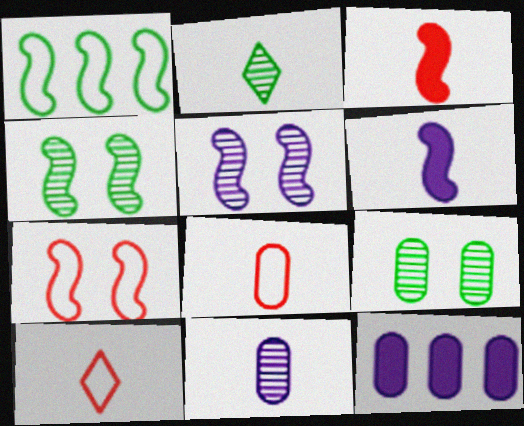[[1, 3, 5], 
[2, 6, 8], 
[2, 7, 12], 
[4, 10, 12], 
[8, 9, 12]]